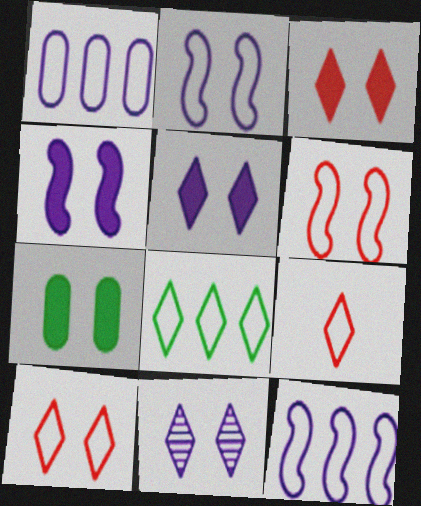[[3, 4, 7], 
[6, 7, 11]]